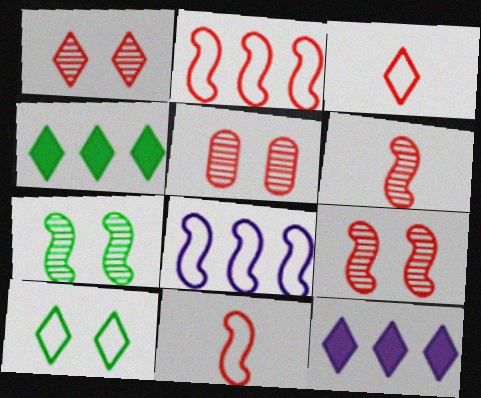[[1, 5, 9]]